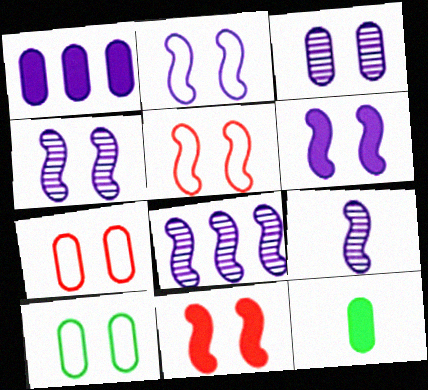[[2, 4, 6], 
[4, 8, 9]]